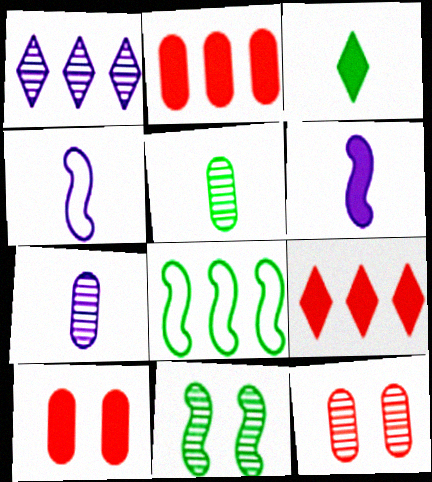[[1, 2, 8]]